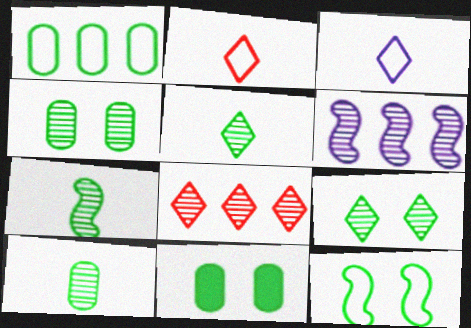[[1, 10, 11], 
[2, 6, 11], 
[5, 7, 10], 
[9, 11, 12]]